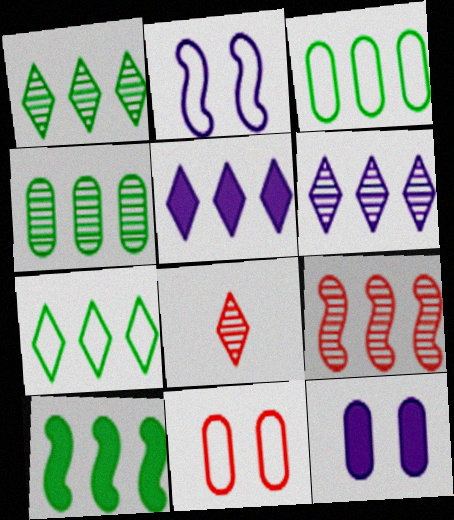[[1, 3, 10], 
[3, 5, 9], 
[4, 6, 9], 
[4, 7, 10]]